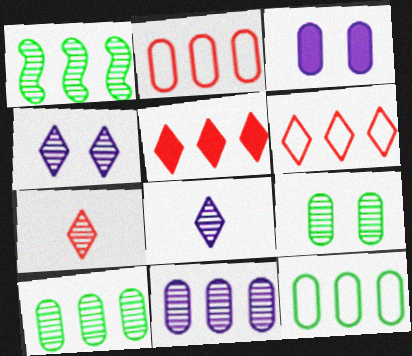[]